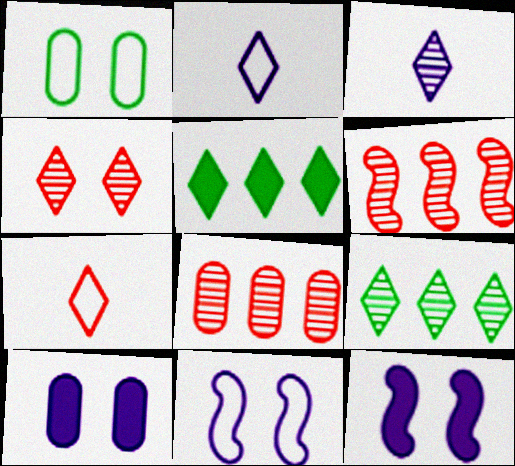[[1, 4, 12], 
[2, 4, 5], 
[3, 4, 9]]